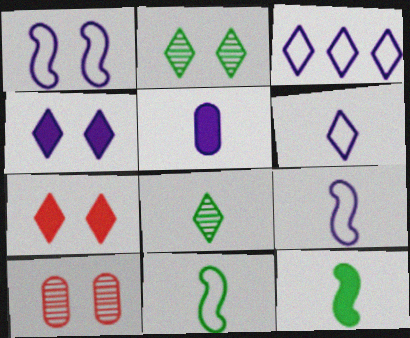[[3, 7, 8], 
[3, 10, 12]]